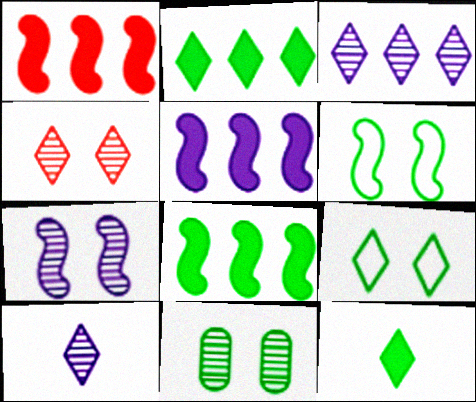[[1, 5, 8], 
[4, 7, 11]]